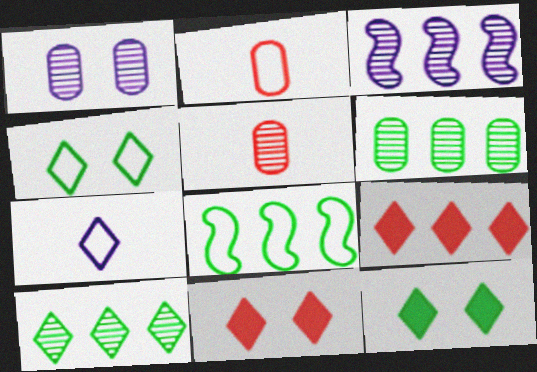[[1, 5, 6], 
[2, 3, 12], 
[7, 10, 11]]